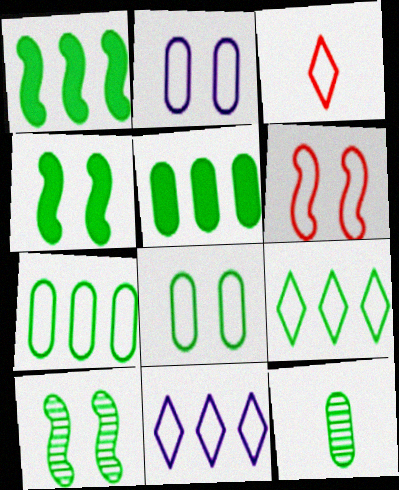[[4, 9, 12], 
[5, 8, 12]]